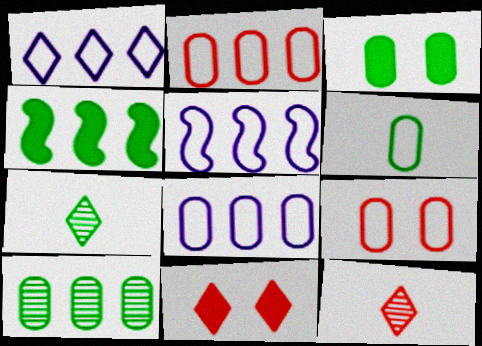[[1, 5, 8], 
[1, 7, 11], 
[3, 5, 12], 
[3, 6, 10], 
[6, 8, 9]]